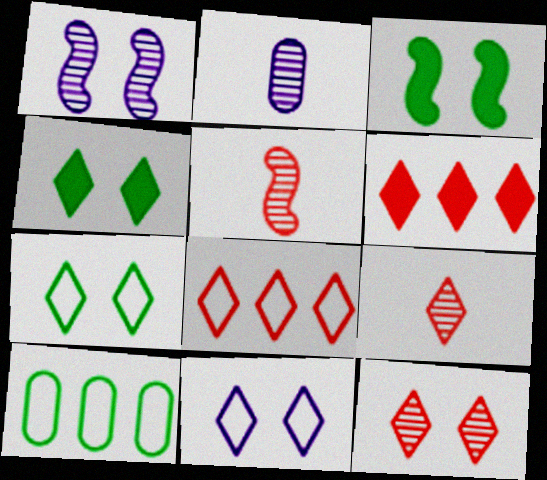[[2, 3, 8], 
[4, 11, 12]]